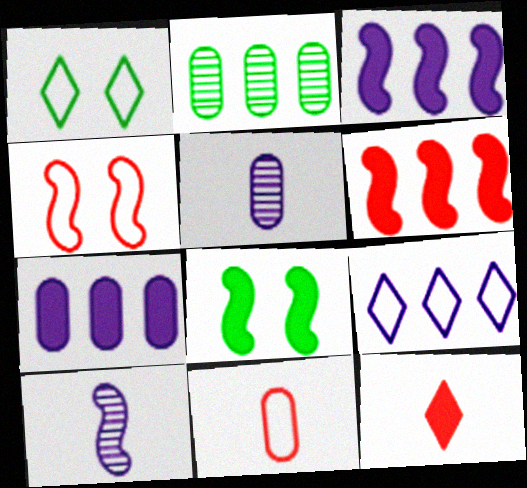[[1, 5, 6], 
[2, 6, 9], 
[7, 8, 12]]